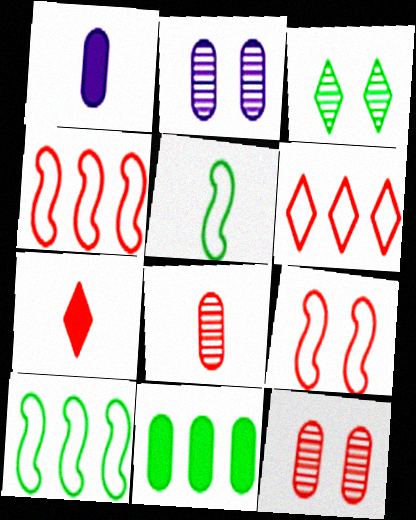[[1, 3, 4], 
[2, 7, 10], 
[3, 5, 11], 
[4, 7, 12]]